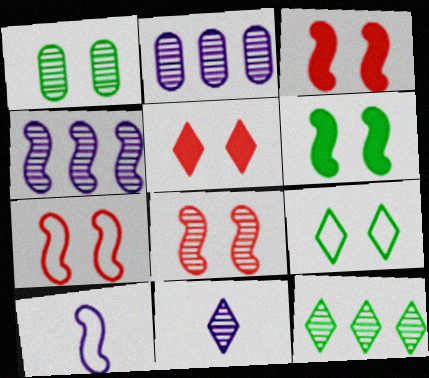[[1, 6, 9], 
[3, 7, 8]]